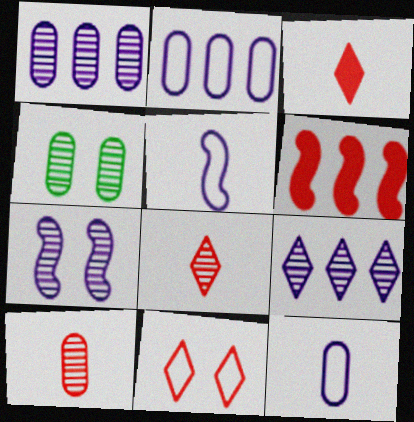[[1, 4, 10], 
[6, 10, 11]]